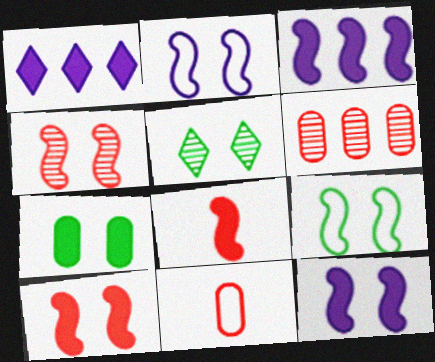[[1, 7, 8], 
[3, 5, 11], 
[4, 9, 12], 
[5, 7, 9]]